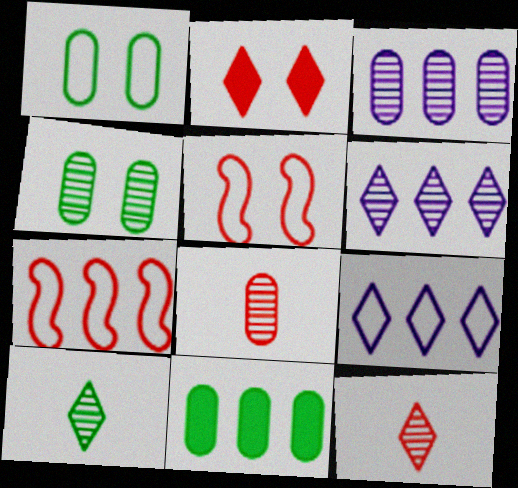[[2, 7, 8], 
[2, 9, 10], 
[3, 4, 8], 
[6, 7, 11]]